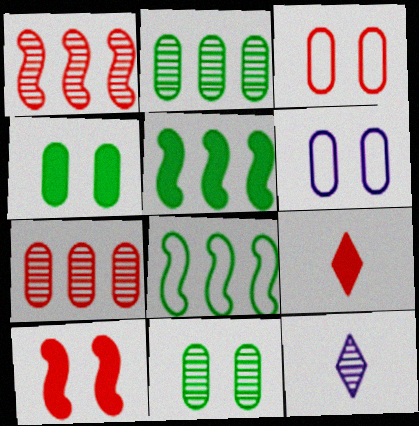[[1, 3, 9], 
[1, 11, 12], 
[3, 5, 12]]